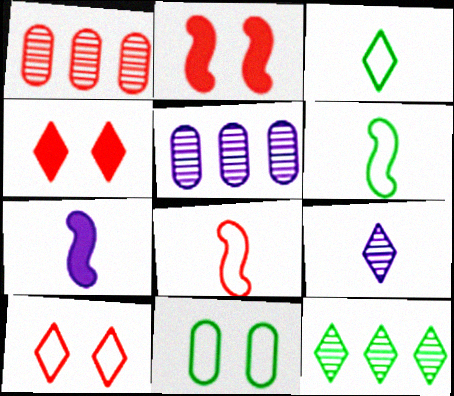[[1, 4, 8], 
[2, 3, 5], 
[4, 5, 6]]